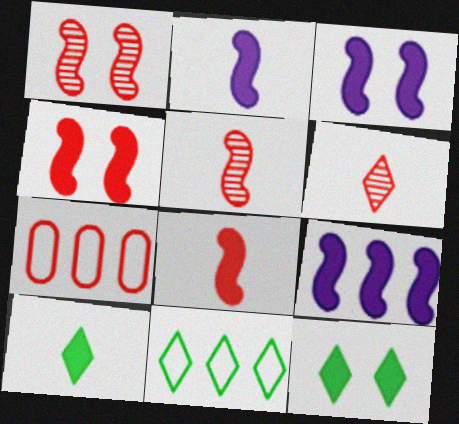[[2, 3, 9], 
[4, 6, 7]]